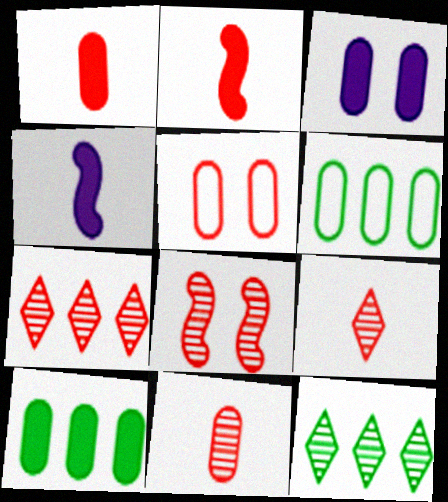[[1, 3, 10], 
[2, 5, 7], 
[3, 6, 11], 
[4, 5, 12], 
[7, 8, 11]]